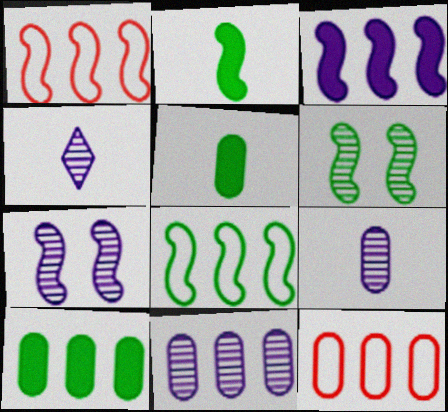[[1, 2, 7], 
[2, 6, 8], 
[4, 7, 11], 
[10, 11, 12]]